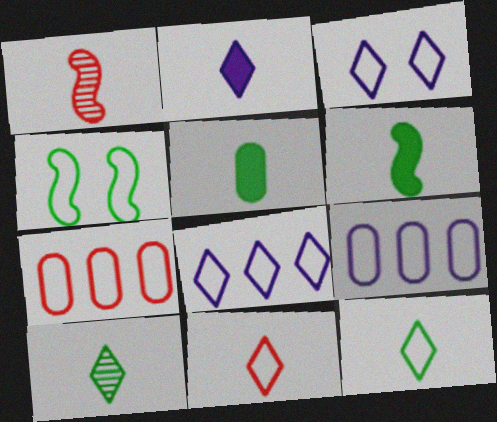[[2, 10, 11], 
[4, 9, 11]]